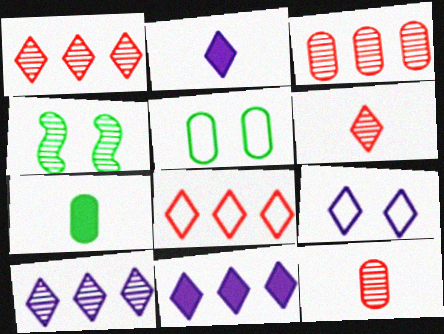[[2, 9, 10], 
[4, 10, 12]]